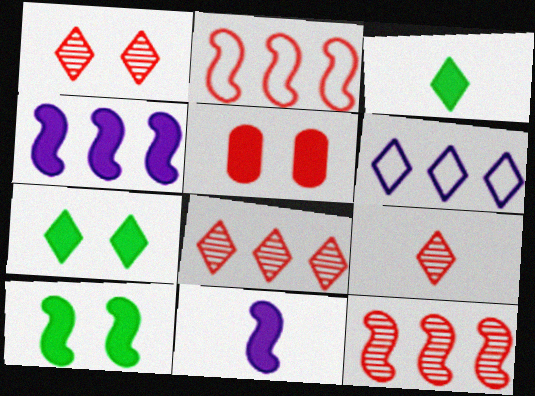[[1, 3, 6], 
[1, 8, 9], 
[2, 5, 9], 
[3, 4, 5], 
[6, 7, 9]]